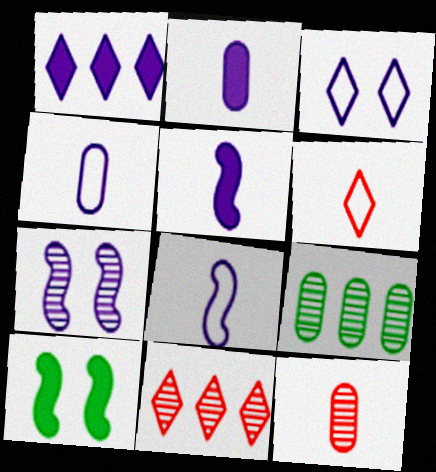[[1, 4, 7], 
[4, 10, 11]]